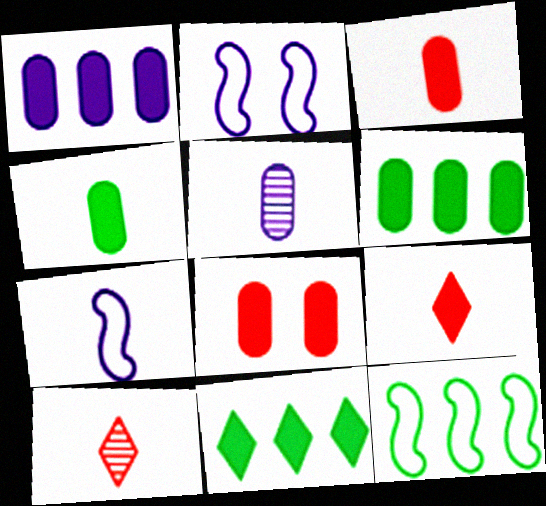[[1, 4, 8], 
[2, 6, 10], 
[4, 7, 10]]